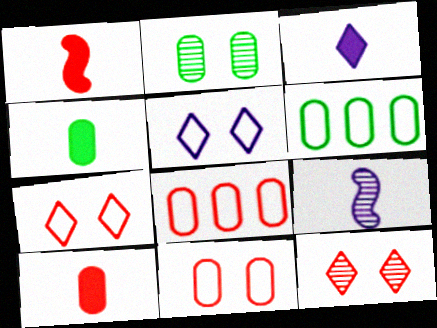[[1, 3, 4], 
[1, 8, 12], 
[2, 4, 6]]